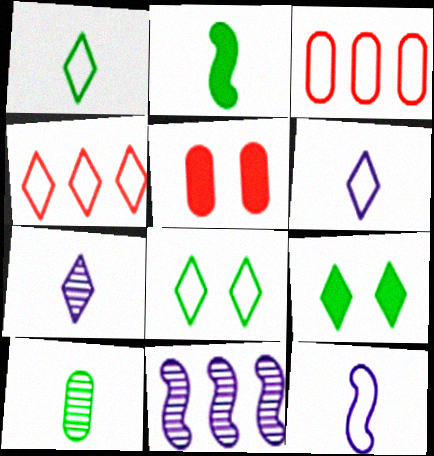[[1, 2, 10], 
[1, 5, 11], 
[3, 8, 12], 
[4, 6, 8], 
[4, 7, 9]]